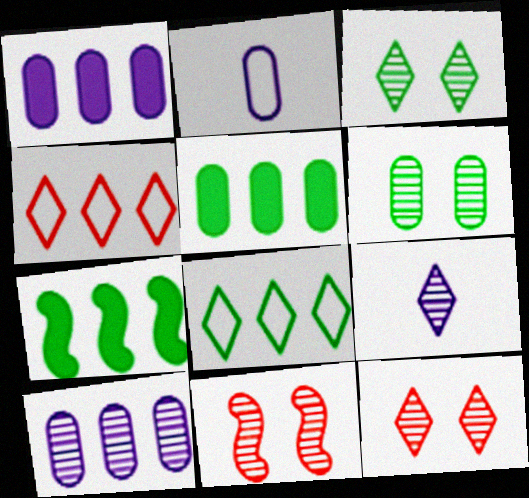[[2, 7, 12], 
[4, 7, 10]]